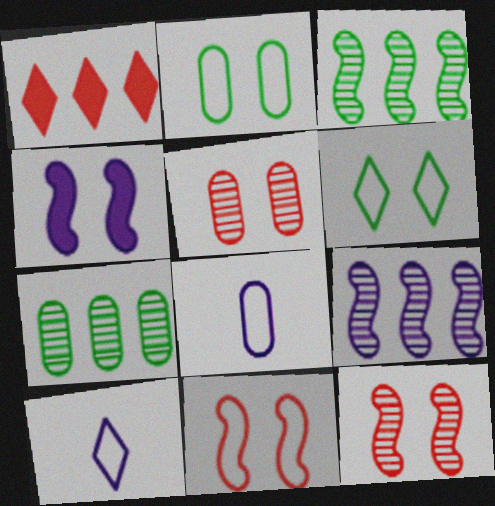[[4, 5, 6]]